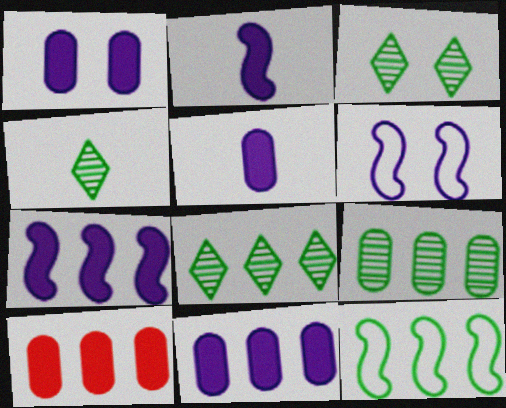[[1, 5, 11], 
[3, 4, 8], 
[4, 6, 10]]